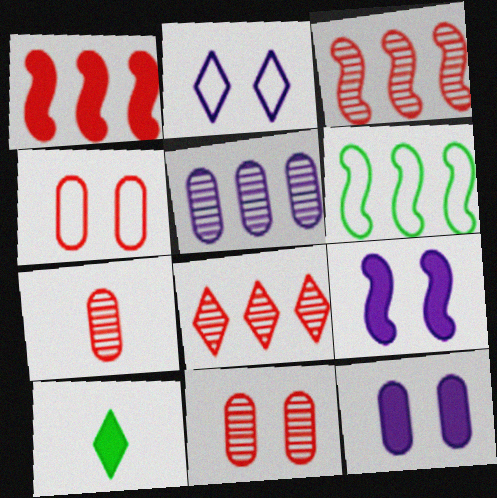[[1, 10, 12], 
[2, 8, 10]]